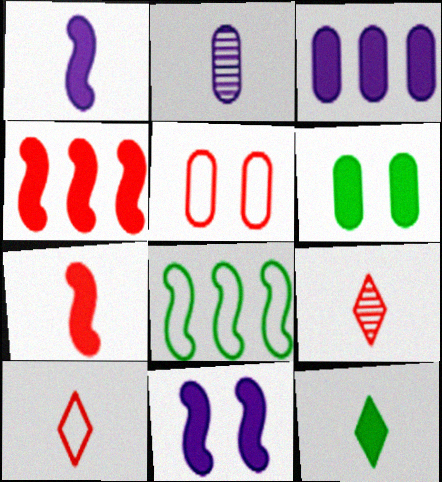[[4, 5, 9]]